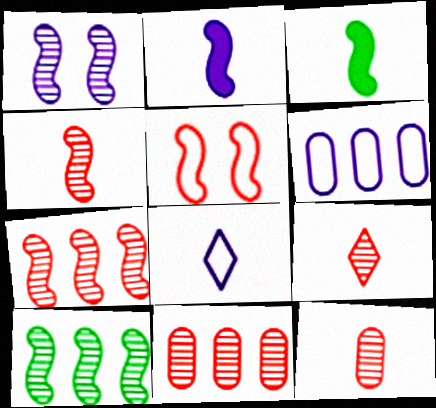[[1, 4, 10], 
[2, 5, 10], 
[3, 8, 12], 
[4, 9, 12]]